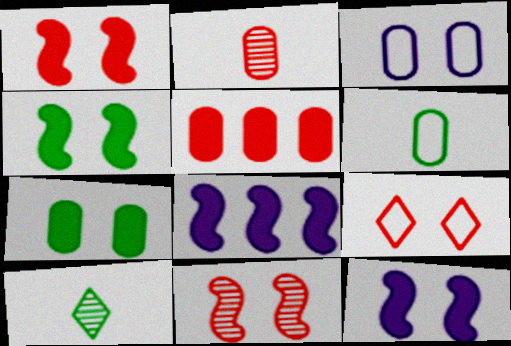[[1, 4, 12]]